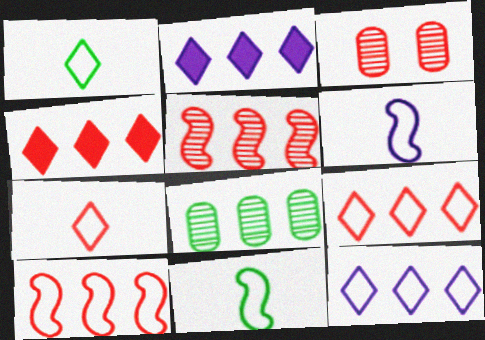[[2, 3, 11], 
[2, 8, 10]]